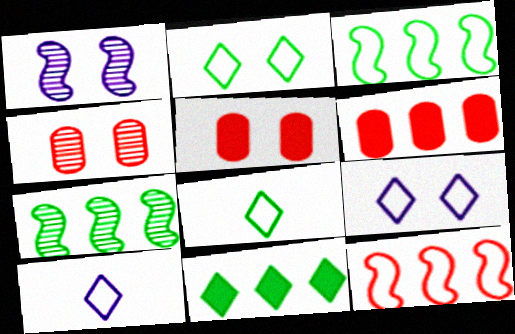[[1, 2, 5], 
[1, 6, 8], 
[5, 7, 10]]